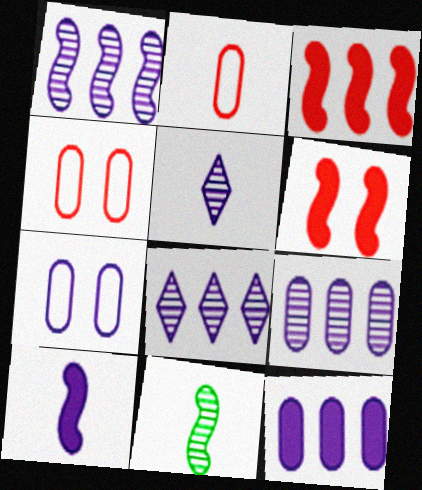[[1, 8, 9], 
[7, 8, 10]]